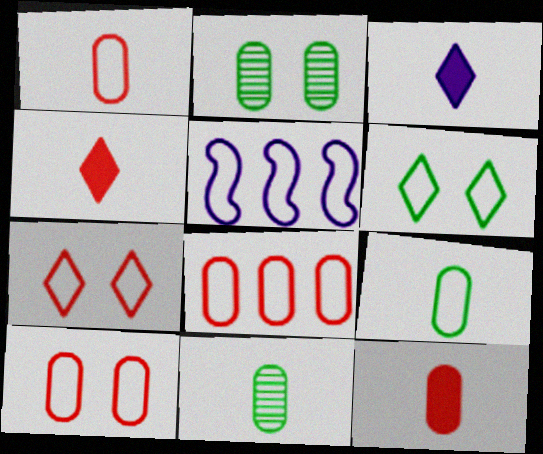[[1, 5, 6], 
[1, 8, 10], 
[2, 4, 5], 
[5, 7, 9]]